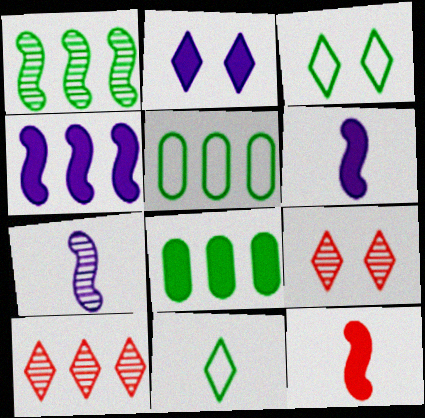[[2, 3, 9], 
[2, 8, 12], 
[2, 10, 11], 
[4, 5, 10], 
[5, 6, 9]]